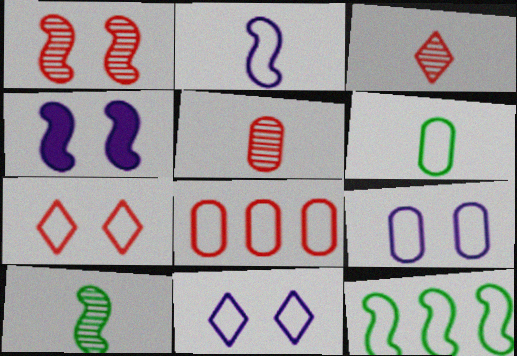[[6, 8, 9]]